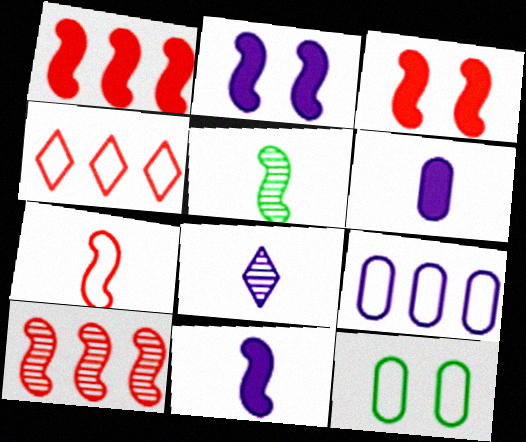[[1, 8, 12], 
[2, 8, 9], 
[3, 7, 10], 
[5, 7, 11]]